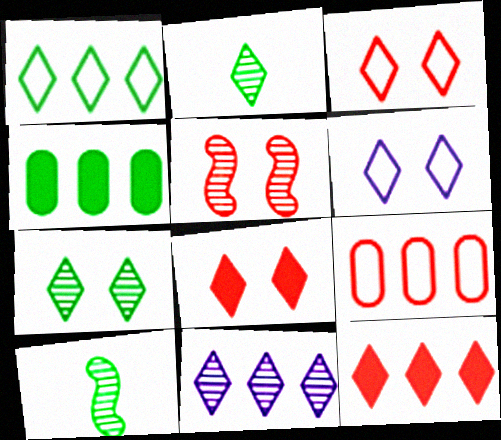[[1, 11, 12], 
[2, 6, 12], 
[6, 7, 8]]